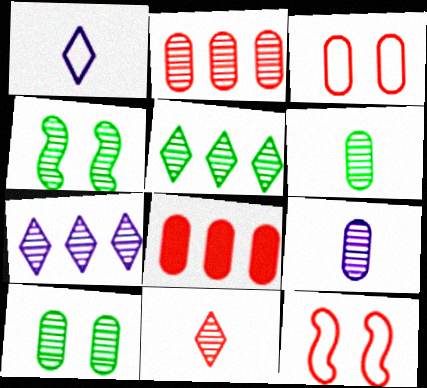[[1, 4, 8], 
[2, 9, 10], 
[4, 5, 6], 
[8, 11, 12]]